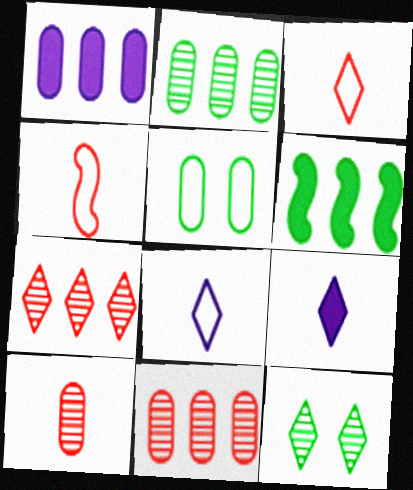[[1, 4, 12], 
[1, 5, 10]]